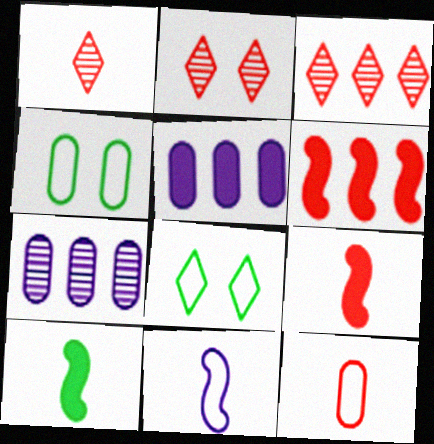[[1, 2, 3], 
[1, 9, 12], 
[2, 6, 12], 
[7, 8, 9]]